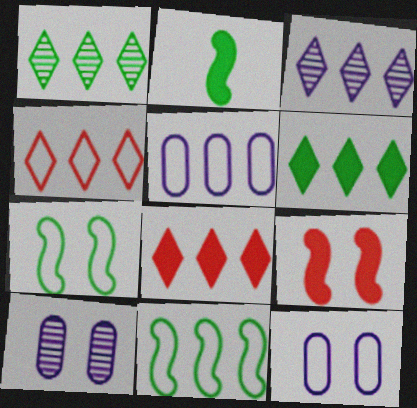[[2, 4, 10], 
[3, 4, 6], 
[4, 5, 11]]